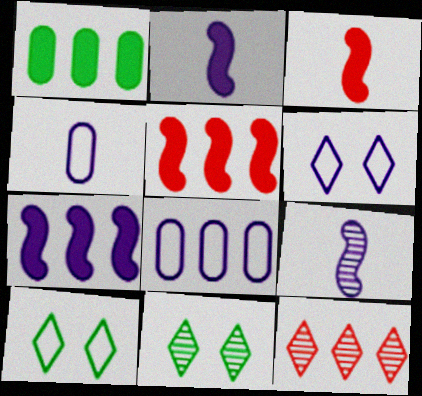[[3, 8, 11], 
[4, 5, 11]]